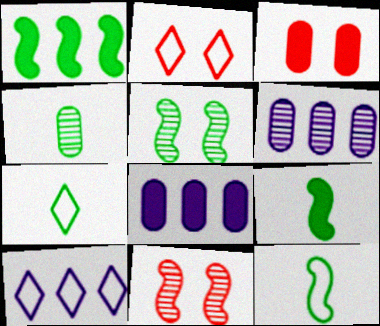[[1, 5, 12], 
[2, 3, 11], 
[2, 6, 9], 
[2, 7, 10], 
[4, 7, 9], 
[7, 8, 11]]